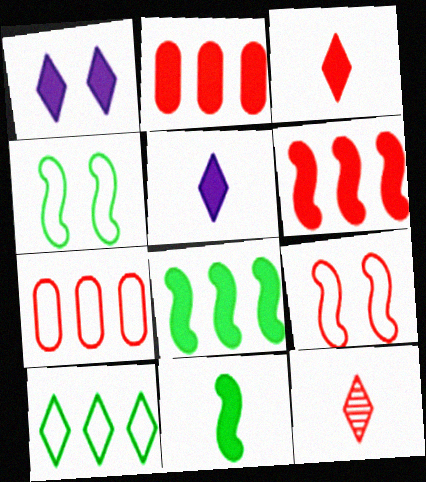[[1, 2, 11], 
[1, 10, 12], 
[2, 9, 12]]